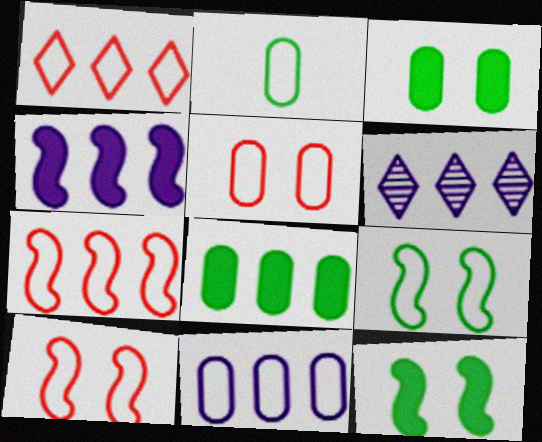[[2, 5, 11], 
[4, 6, 11], 
[6, 7, 8]]